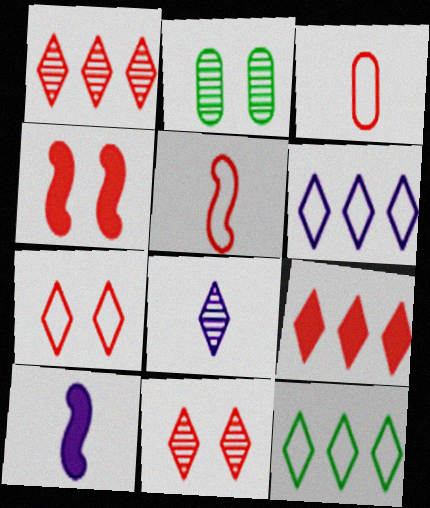[[1, 3, 4]]